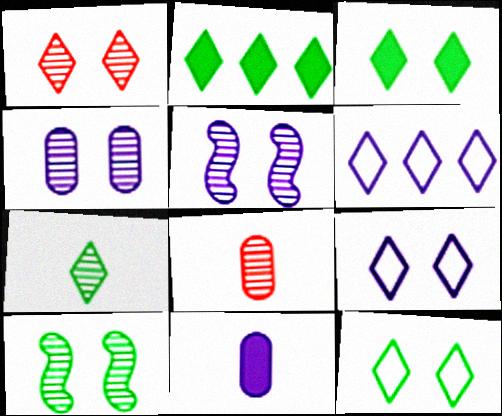[[1, 3, 9], 
[1, 4, 10], 
[2, 7, 12], 
[5, 6, 11]]